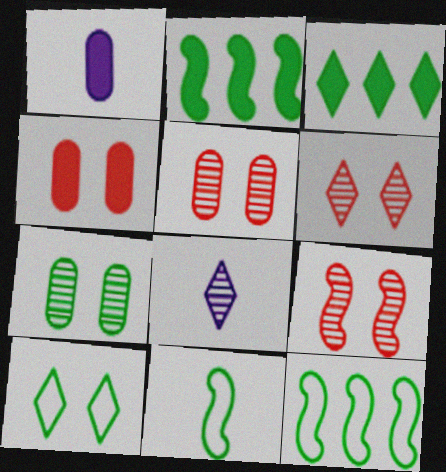[[1, 6, 12], 
[3, 7, 11], 
[4, 8, 12], 
[5, 6, 9]]